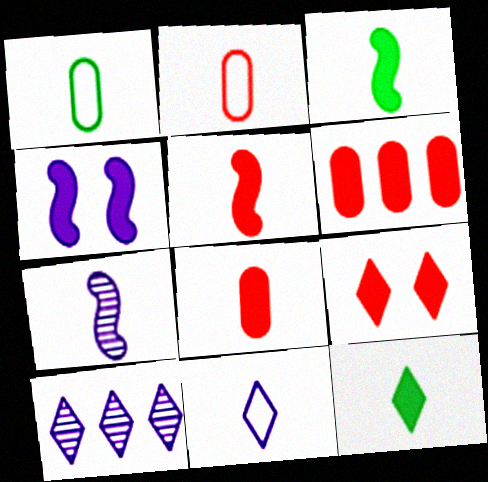[[2, 7, 12], 
[4, 6, 12], 
[5, 6, 9]]